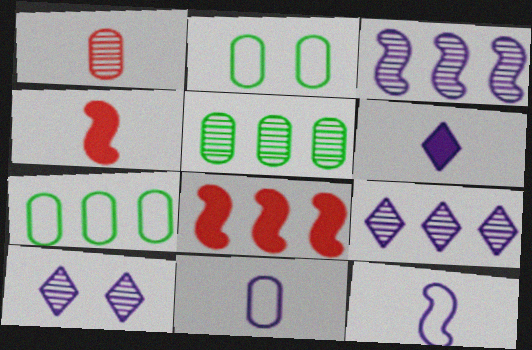[[2, 4, 9], 
[4, 7, 10], 
[7, 8, 9]]